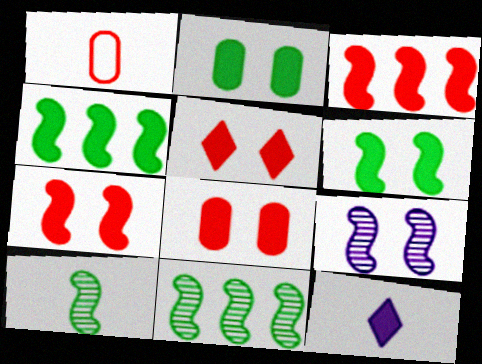[[1, 10, 12], 
[2, 3, 12], 
[4, 8, 12], 
[5, 7, 8]]